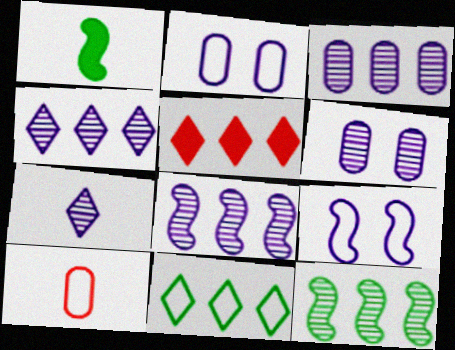[[1, 7, 10], 
[3, 4, 8], 
[4, 5, 11], 
[6, 7, 8], 
[9, 10, 11]]